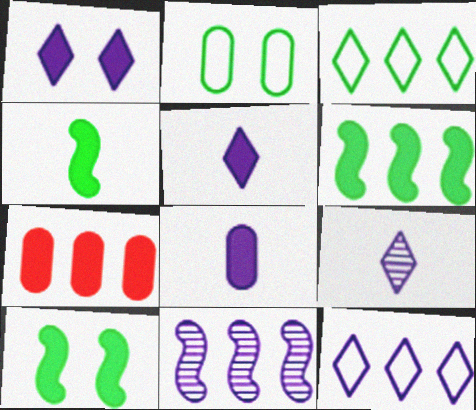[[1, 4, 7], 
[1, 9, 12], 
[3, 7, 11], 
[4, 6, 10], 
[5, 7, 10]]